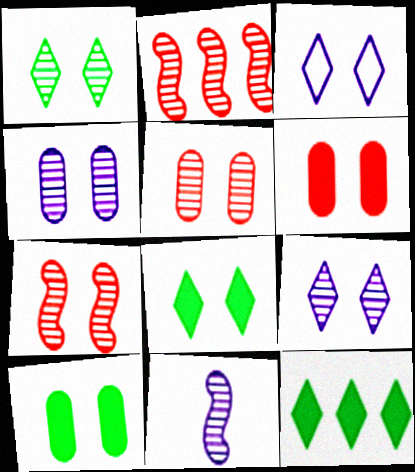[[1, 4, 7], 
[3, 7, 10]]